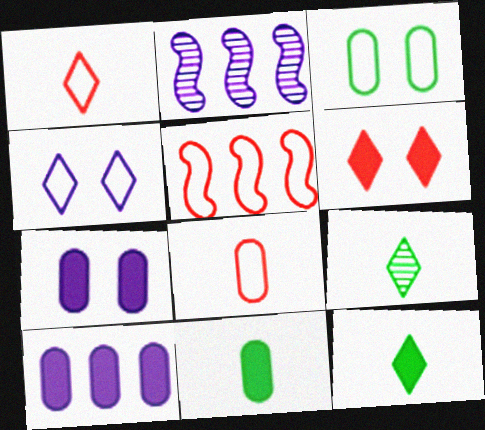[[5, 7, 9]]